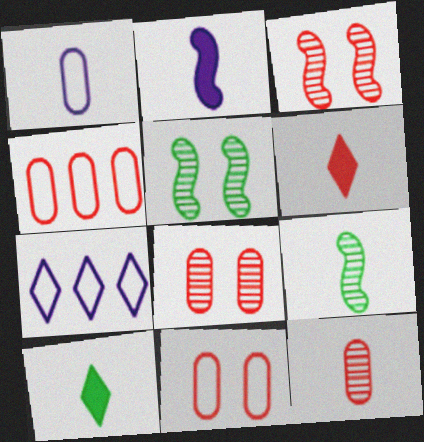[[1, 6, 9], 
[3, 4, 6]]